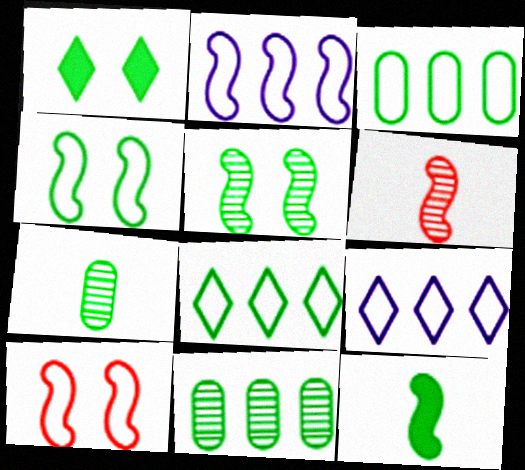[]